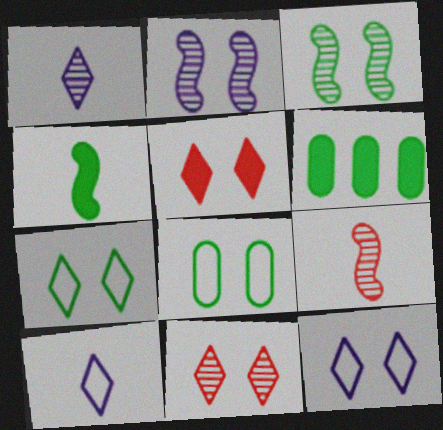[[2, 5, 8], 
[6, 9, 12]]